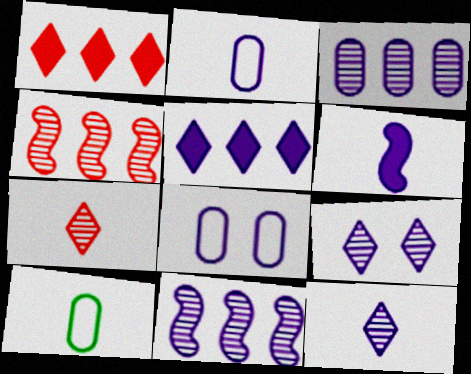[[2, 6, 12], 
[6, 7, 10]]